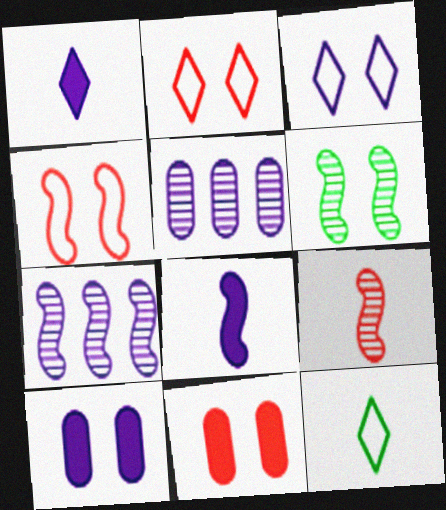[[2, 6, 10], 
[3, 5, 8], 
[3, 6, 11], 
[6, 7, 9], 
[7, 11, 12]]